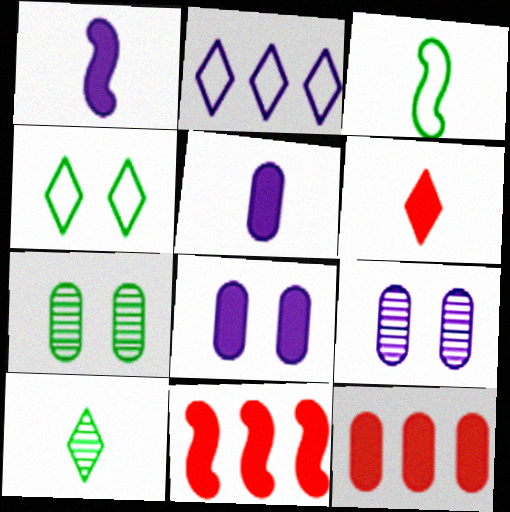[[1, 2, 9]]